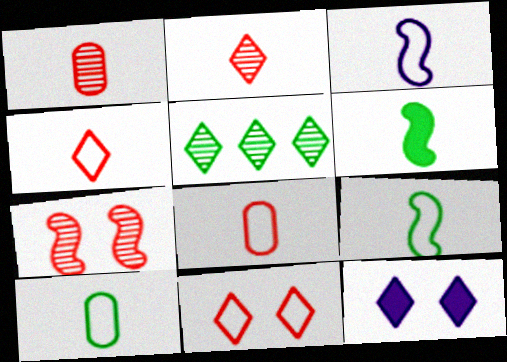[[3, 4, 10], 
[4, 5, 12]]